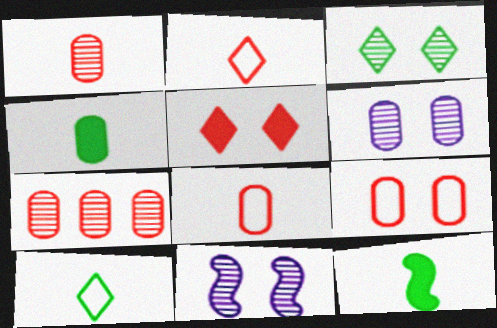[]